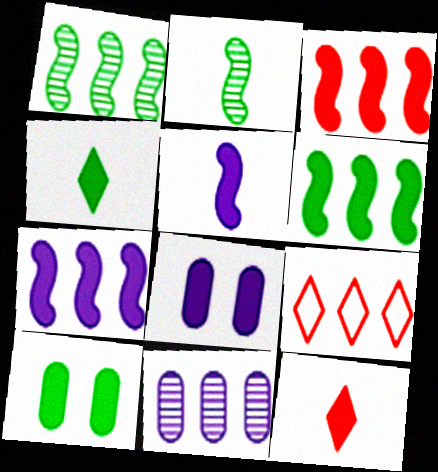[[2, 8, 9], 
[3, 4, 8], 
[3, 6, 7], 
[4, 6, 10], 
[6, 8, 12], 
[6, 9, 11], 
[7, 10, 12]]